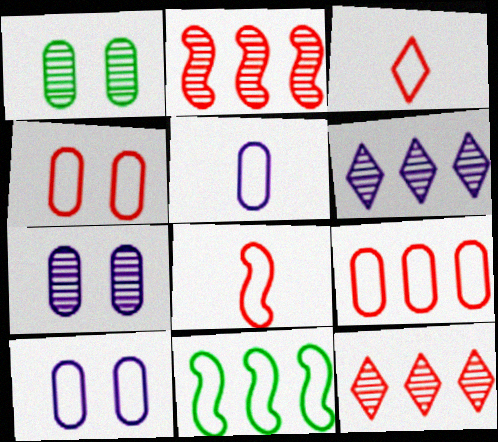[[3, 10, 11]]